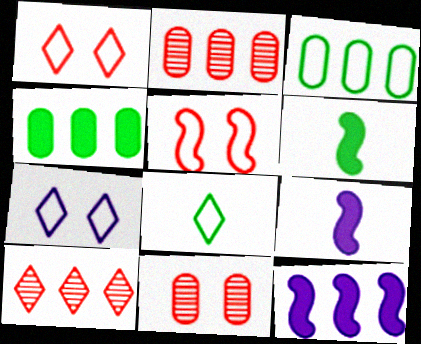[[2, 6, 7], 
[3, 10, 12], 
[8, 11, 12]]